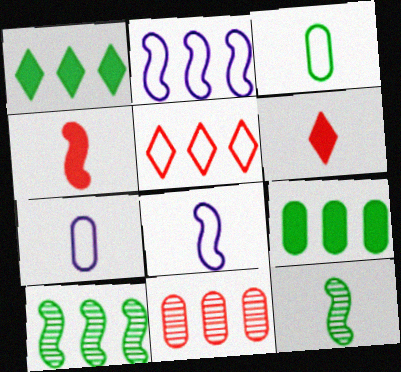[[1, 2, 11], 
[4, 8, 12], 
[6, 7, 12]]